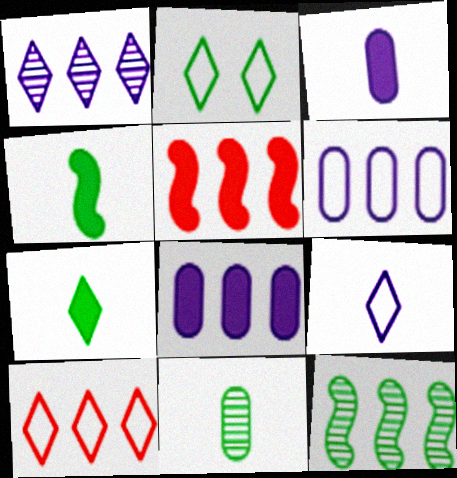[[2, 9, 10], 
[8, 10, 12]]